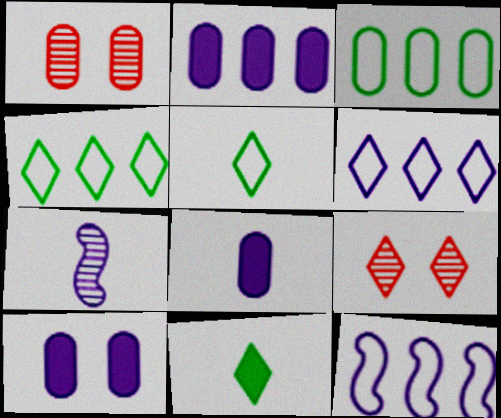[[1, 3, 8], 
[1, 11, 12], 
[2, 8, 10], 
[6, 7, 10], 
[6, 9, 11]]